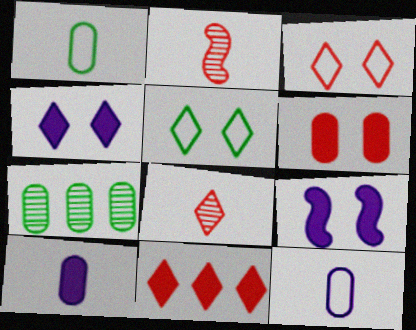[[3, 8, 11], 
[6, 7, 12]]